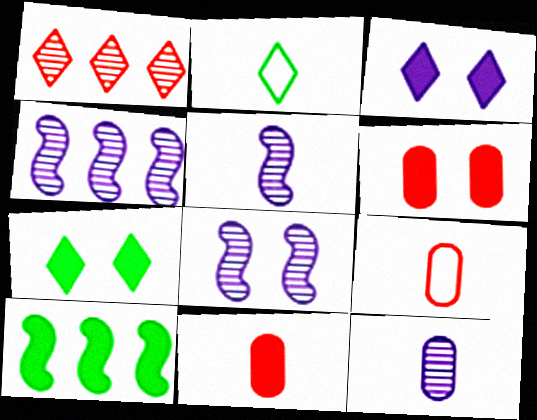[[1, 2, 3], 
[2, 4, 6], 
[2, 5, 11], 
[3, 10, 11], 
[4, 5, 8], 
[4, 7, 9]]